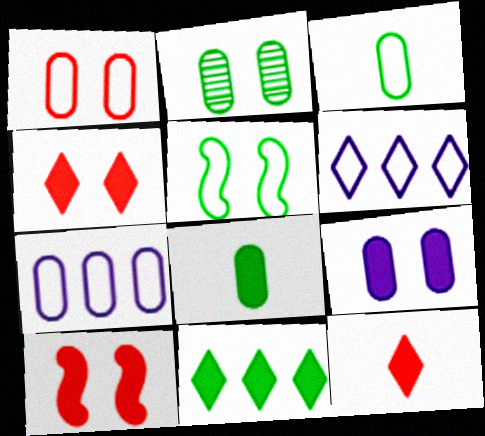[[1, 2, 9], 
[1, 3, 7]]